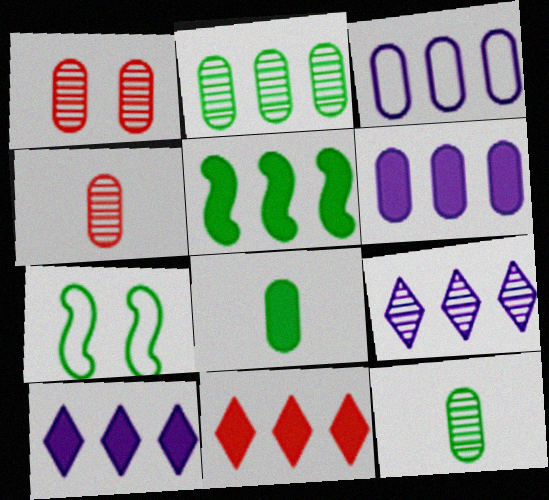[[1, 3, 8], 
[4, 7, 10], 
[5, 6, 11]]